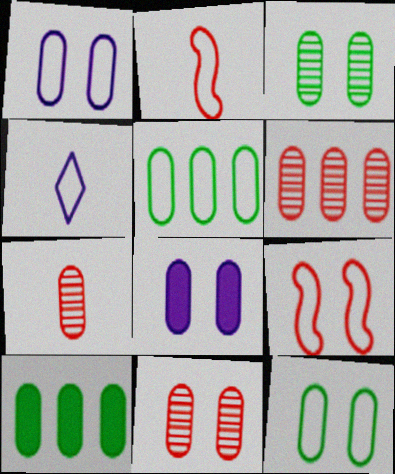[[1, 7, 10], 
[4, 5, 9], 
[5, 7, 8], 
[6, 7, 11], 
[8, 11, 12]]